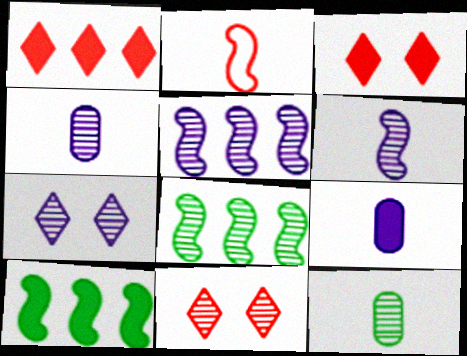[[3, 9, 10], 
[4, 5, 7], 
[4, 8, 11], 
[5, 11, 12]]